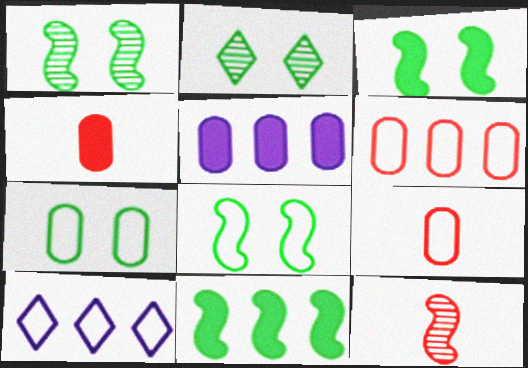[[1, 3, 8], 
[1, 4, 10], 
[2, 3, 7], 
[8, 9, 10]]